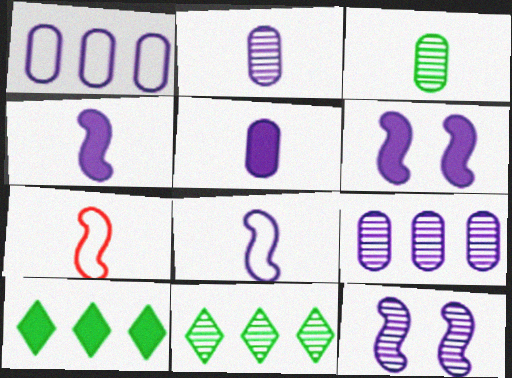[]